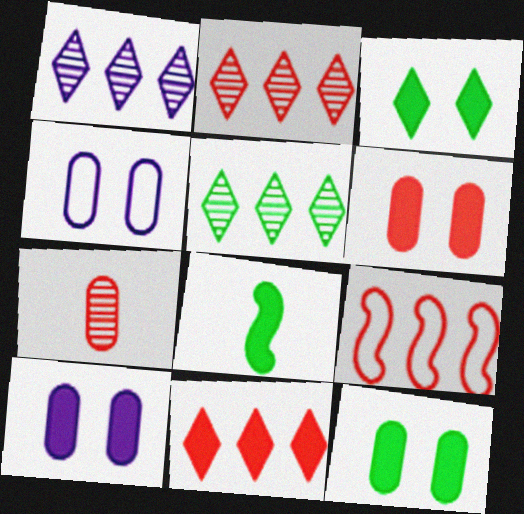[[1, 2, 5], 
[2, 4, 8], 
[6, 10, 12], 
[8, 10, 11]]